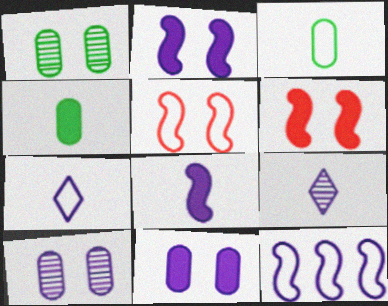[[9, 11, 12]]